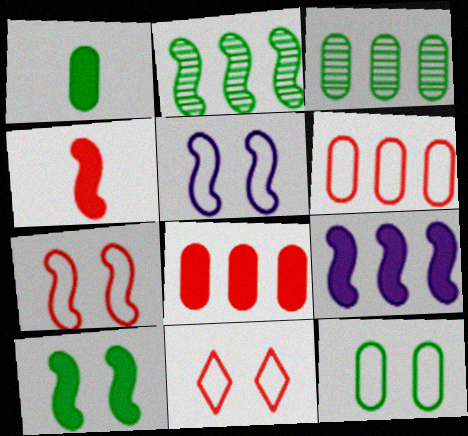[[1, 3, 12], 
[2, 4, 5], 
[4, 9, 10], 
[5, 11, 12]]